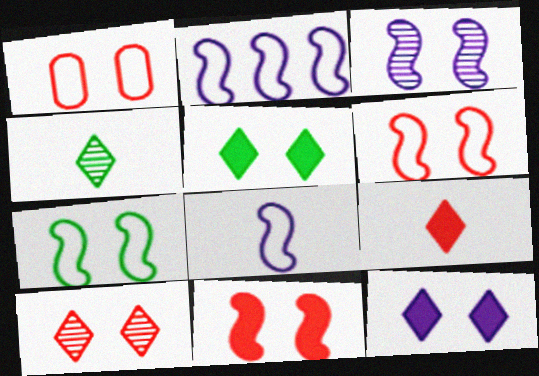[[1, 3, 5], 
[1, 10, 11], 
[3, 7, 11]]